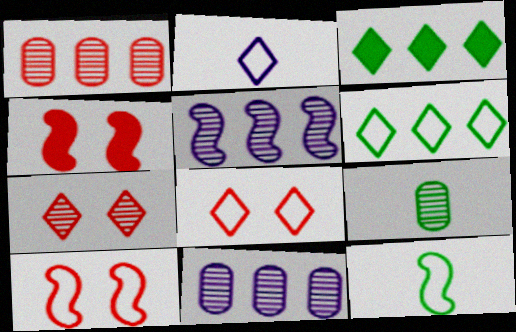[[2, 3, 7], 
[2, 6, 8], 
[4, 5, 12], 
[5, 7, 9]]